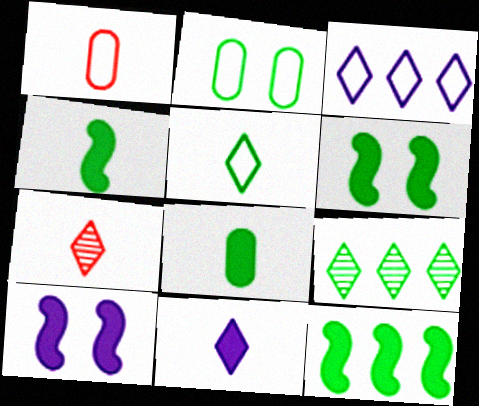[[1, 9, 10], 
[2, 4, 9], 
[4, 6, 12], 
[5, 7, 11]]